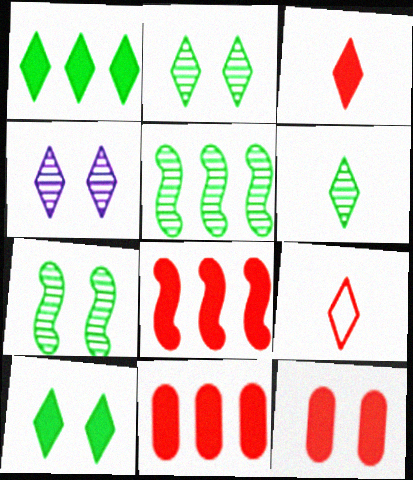[[1, 4, 9], 
[3, 8, 12]]